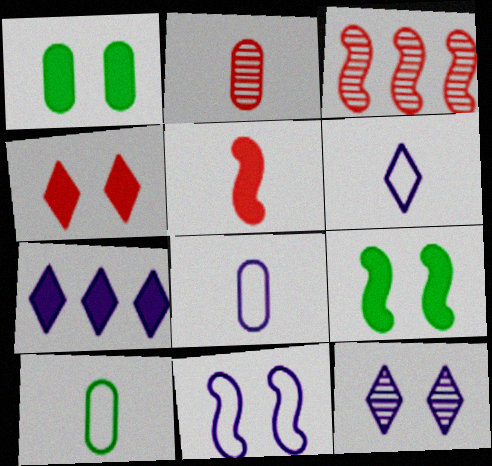[[1, 3, 6], 
[1, 5, 7], 
[6, 7, 12]]